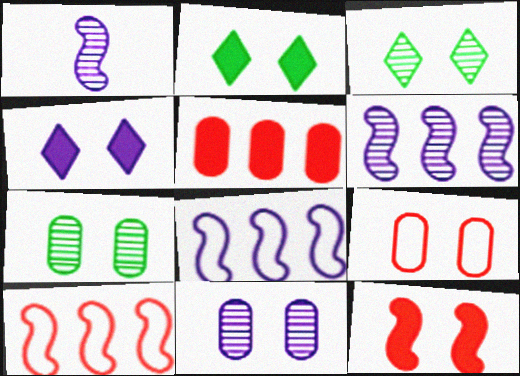[]